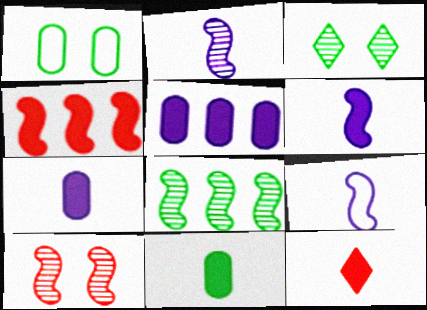[[2, 6, 9], 
[2, 8, 10], 
[6, 11, 12]]